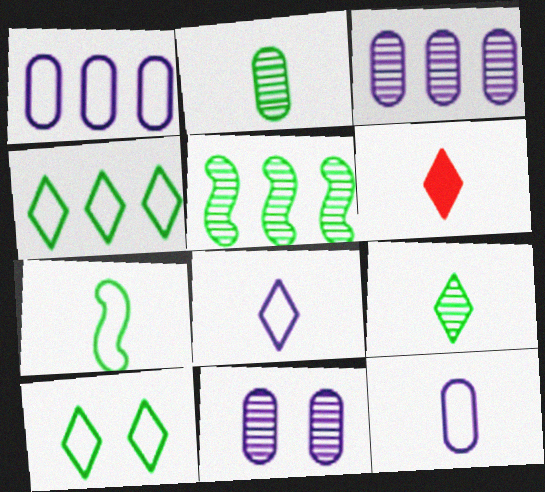[[6, 8, 9]]